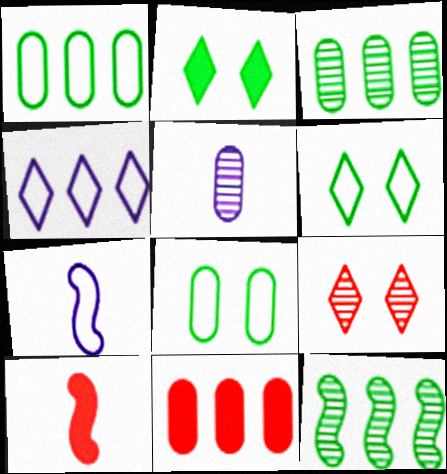[[4, 11, 12], 
[5, 8, 11], 
[5, 9, 12]]